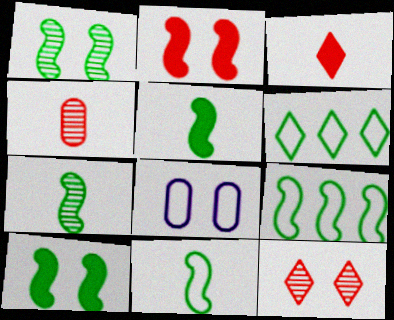[[1, 5, 9], 
[5, 7, 11], 
[7, 9, 10], 
[8, 10, 12]]